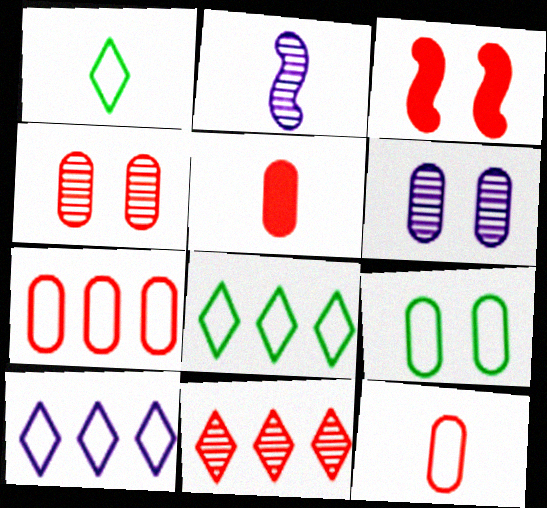[[1, 2, 5], 
[3, 11, 12], 
[4, 5, 7]]